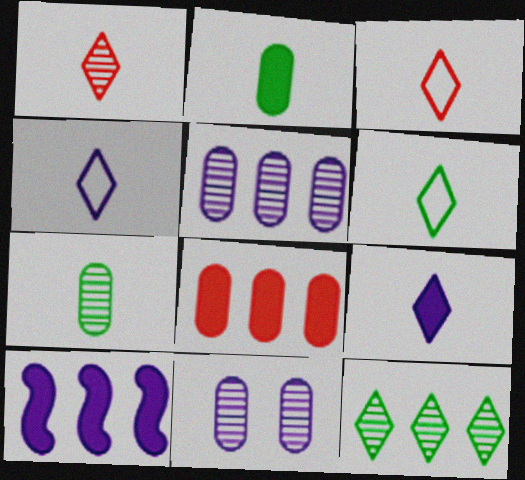[[1, 6, 9], 
[3, 4, 6], 
[4, 10, 11]]